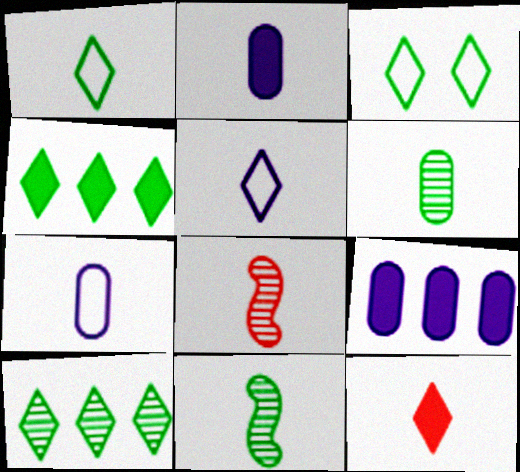[[1, 2, 8], 
[3, 8, 9], 
[7, 11, 12]]